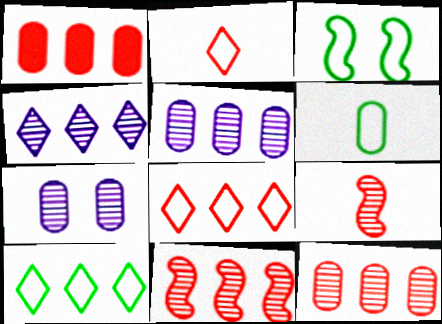[[1, 6, 7], 
[1, 8, 11], 
[3, 6, 10]]